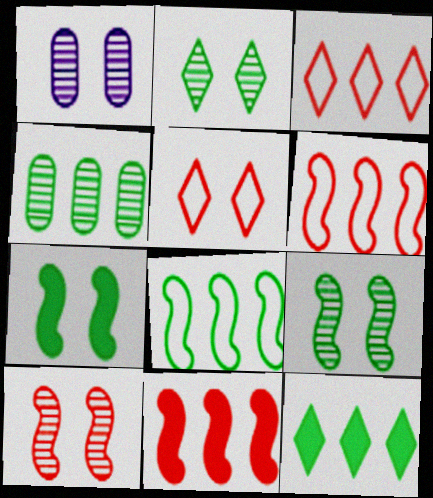[[1, 2, 10], 
[1, 5, 7], 
[4, 8, 12]]